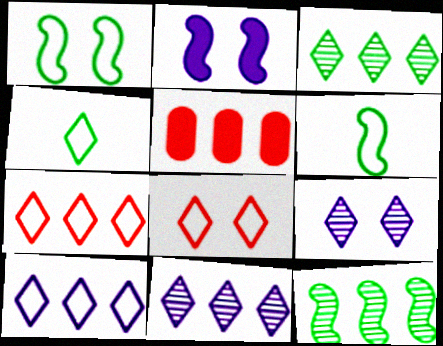[[4, 8, 10], 
[5, 6, 9], 
[5, 10, 12]]